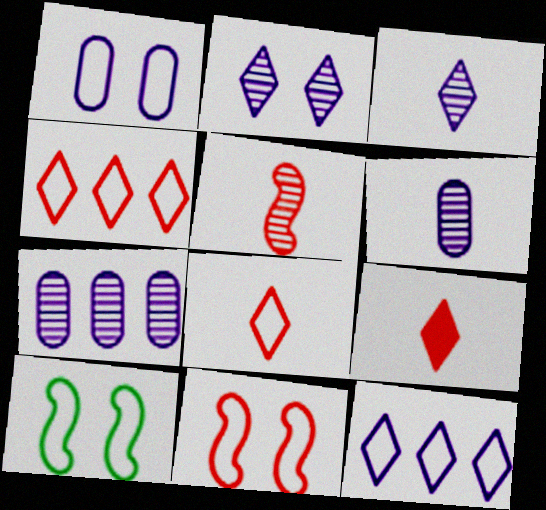[[7, 9, 10]]